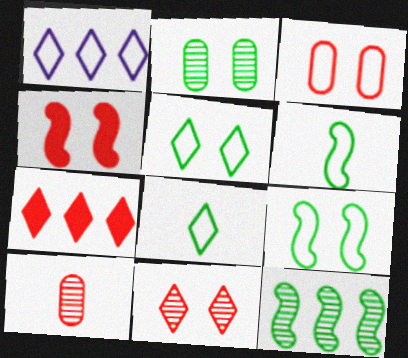[[1, 3, 6], 
[3, 4, 11]]